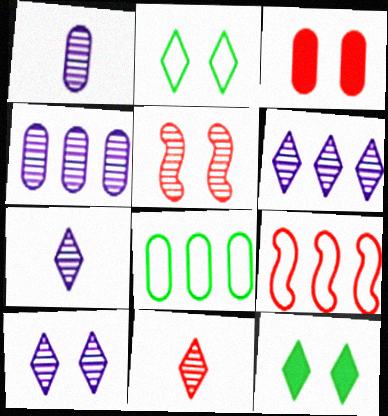[[1, 3, 8], 
[1, 9, 12], 
[3, 9, 11], 
[6, 7, 10]]